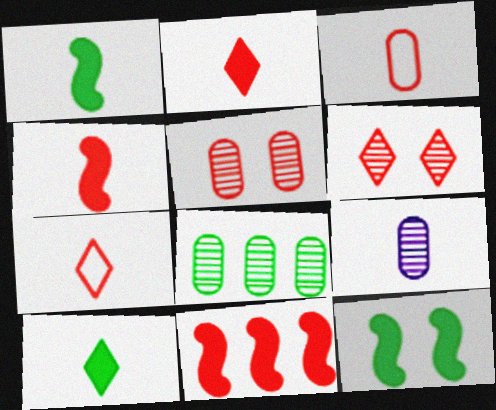[[1, 7, 9], 
[3, 6, 11], 
[5, 7, 11], 
[5, 8, 9]]